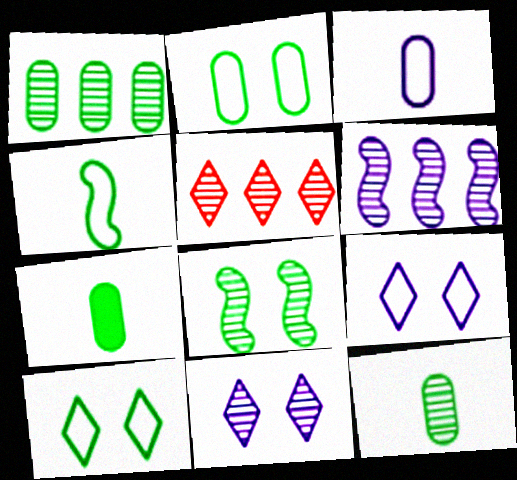[[1, 2, 7], 
[1, 5, 6]]